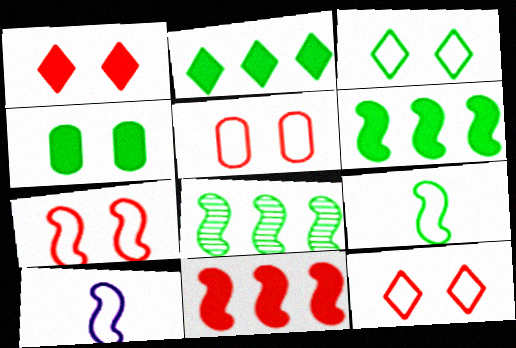[[5, 7, 12]]